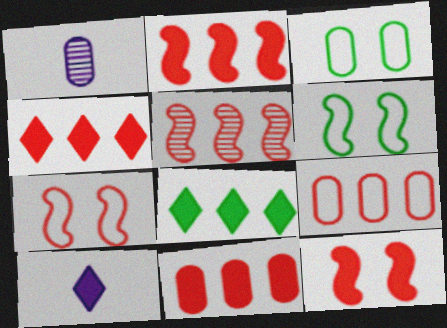[[1, 3, 11], 
[1, 4, 6], 
[1, 7, 8], 
[2, 4, 11], 
[3, 5, 10], 
[4, 5, 9]]